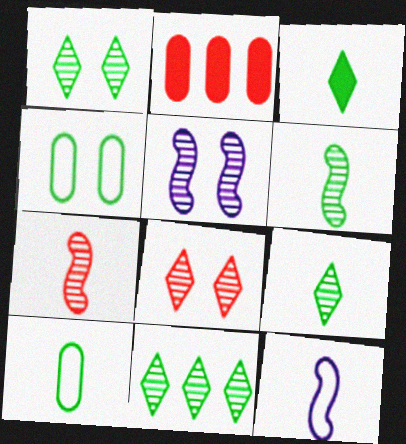[[1, 2, 12], 
[1, 9, 11], 
[3, 6, 10]]